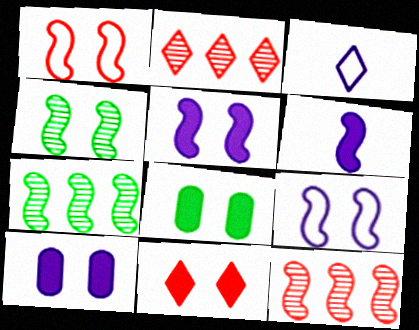[[1, 4, 5], 
[1, 6, 7], 
[3, 8, 12], 
[5, 8, 11]]